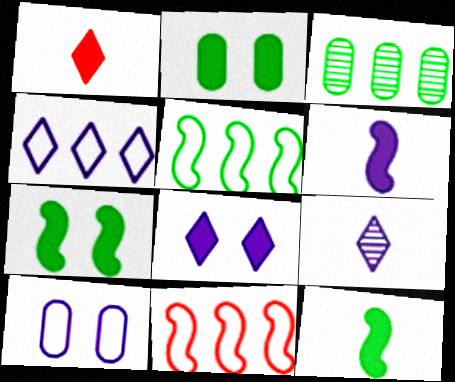[[2, 9, 11], 
[4, 8, 9]]